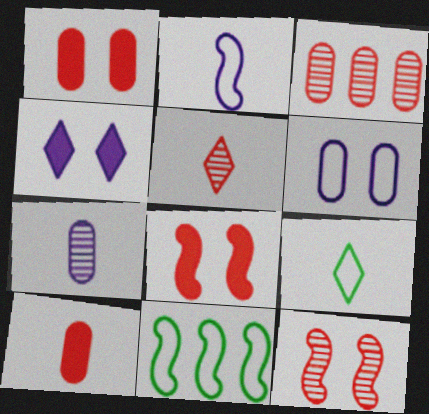[[3, 5, 12]]